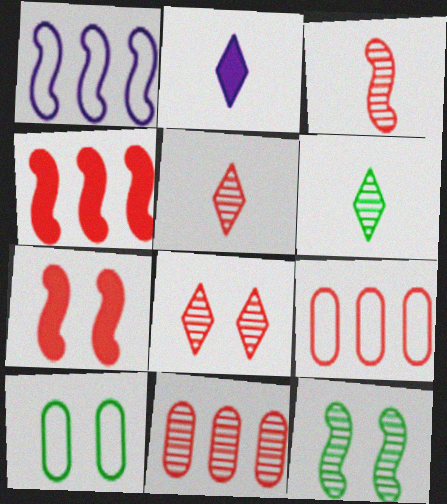[[2, 9, 12], 
[3, 8, 11], 
[5, 7, 9]]